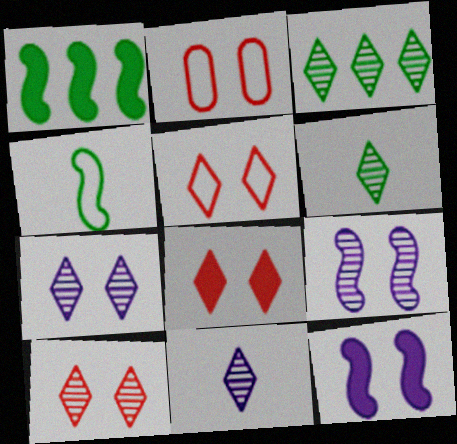[[1, 2, 11], 
[3, 10, 11], 
[5, 8, 10]]